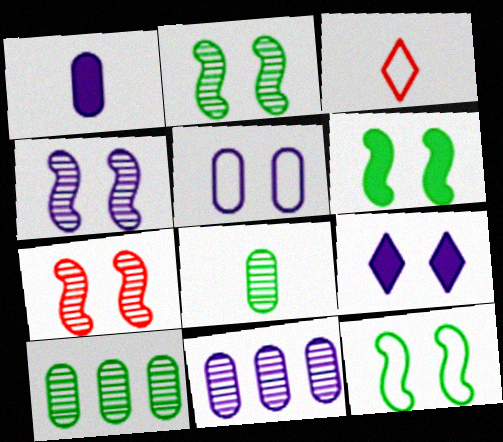[[1, 5, 11], 
[2, 4, 7], 
[2, 6, 12], 
[3, 6, 11], 
[4, 5, 9]]